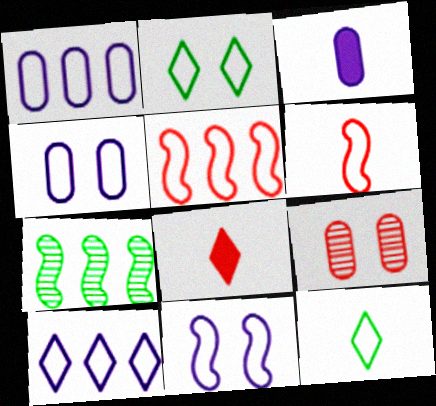[[1, 2, 6], 
[4, 5, 12], 
[4, 7, 8], 
[5, 8, 9]]